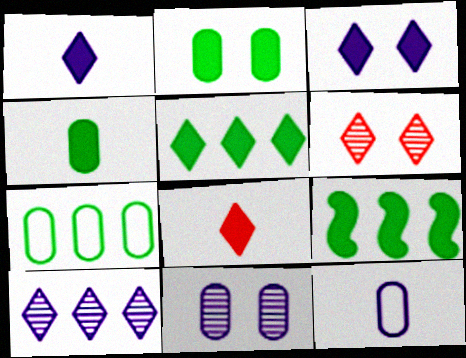[[3, 5, 8], 
[6, 9, 12]]